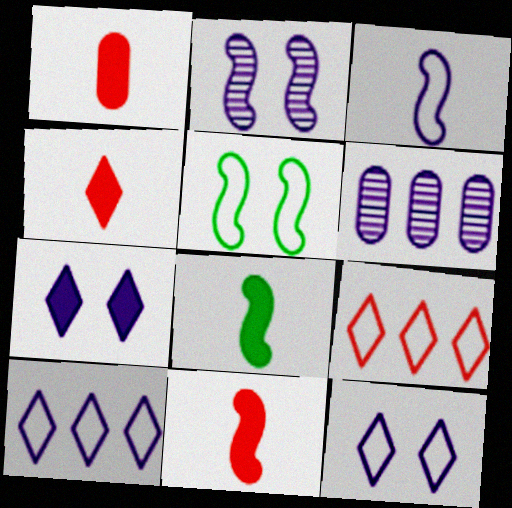[[1, 4, 11], 
[3, 6, 7], 
[4, 5, 6]]